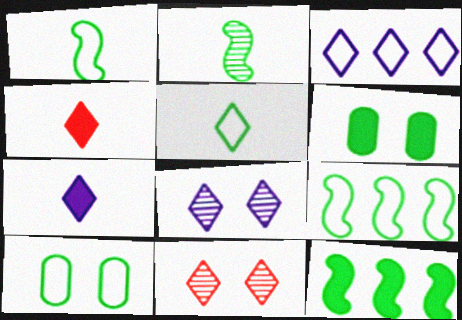[[3, 7, 8], 
[5, 9, 10]]